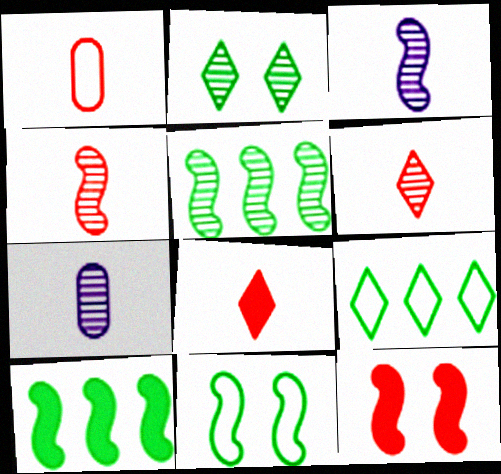[[1, 4, 8], 
[7, 9, 12]]